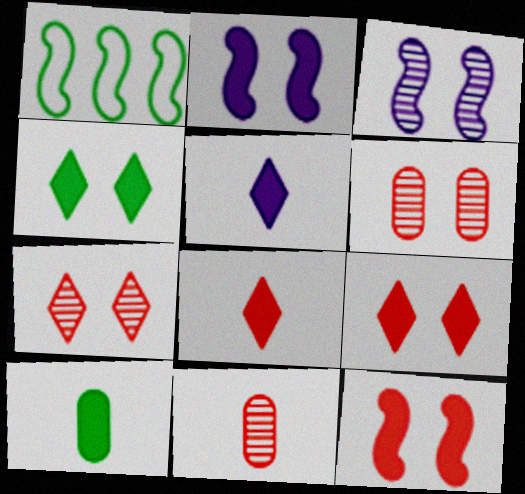[[1, 5, 6]]